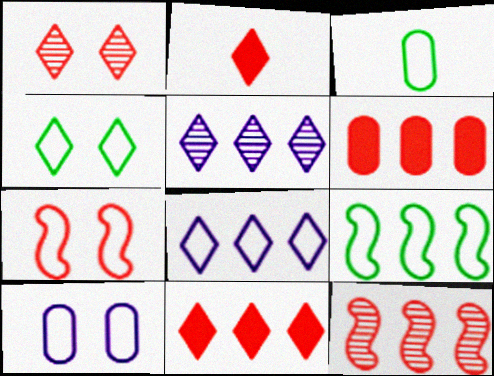[[2, 4, 5], 
[3, 4, 9], 
[3, 7, 8], 
[4, 7, 10], 
[5, 6, 9]]